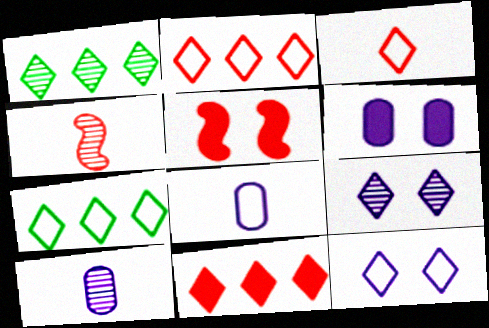[[1, 5, 8], 
[3, 7, 12], 
[4, 6, 7], 
[5, 7, 10]]